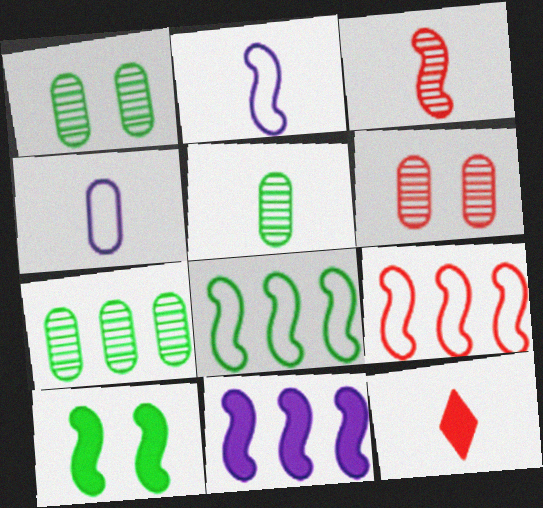[[1, 5, 7], 
[2, 5, 12], 
[6, 9, 12]]